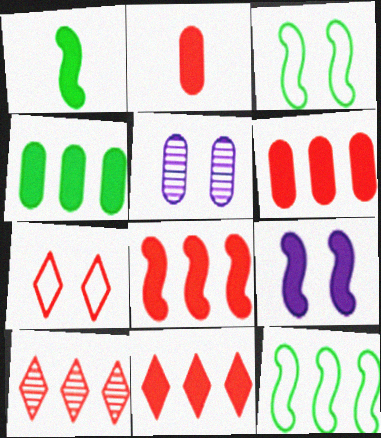[[1, 8, 9], 
[6, 8, 11]]